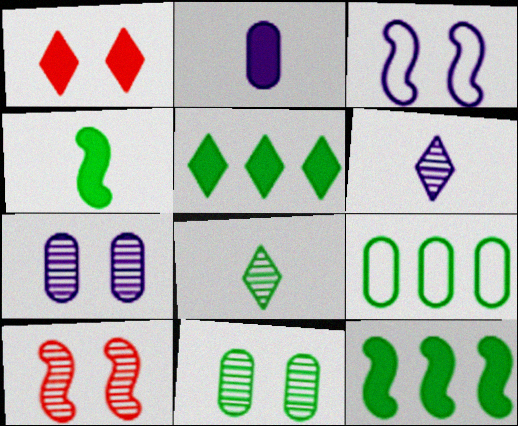[[1, 2, 12], 
[1, 3, 11]]